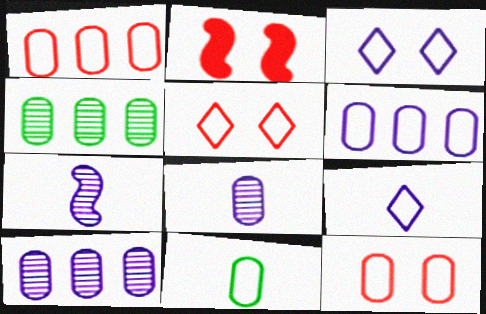[[2, 4, 9], 
[6, 11, 12]]